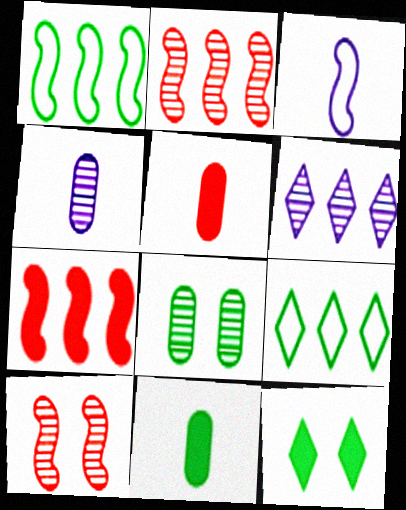[]